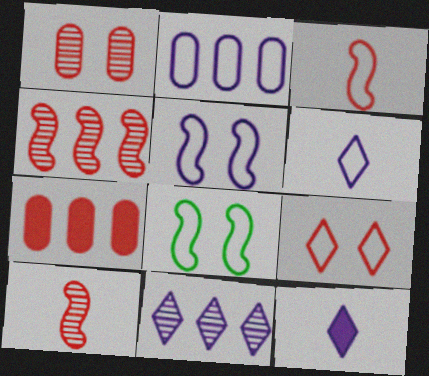[[2, 5, 6], 
[7, 9, 10]]